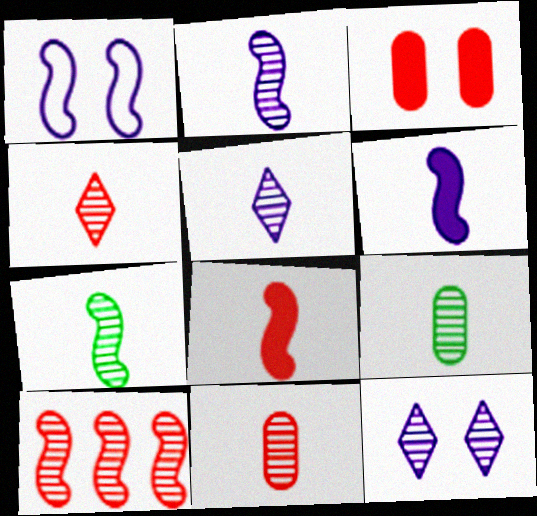[[2, 4, 9], 
[5, 7, 11], 
[9, 10, 12]]